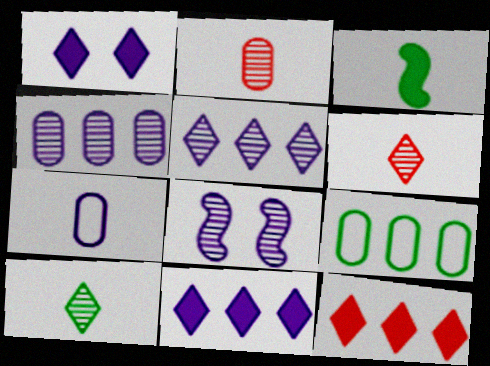[[3, 6, 7], 
[7, 8, 11]]